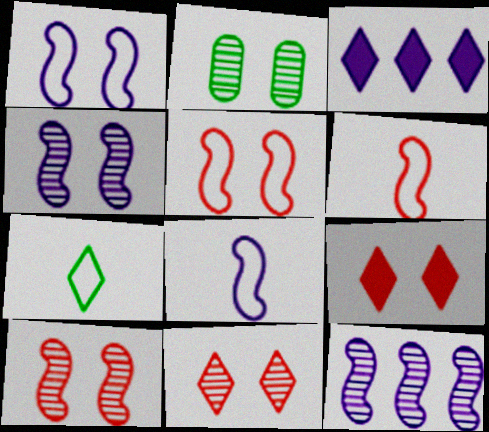[[1, 2, 9], 
[2, 3, 6], 
[2, 4, 11], 
[3, 7, 11]]